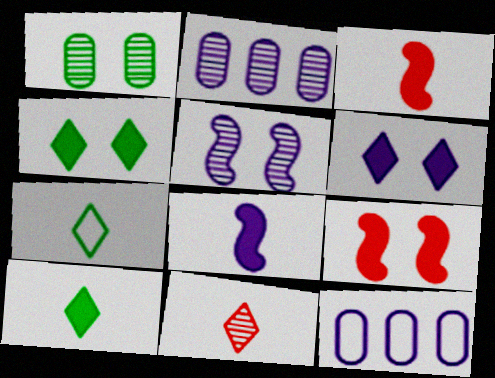[[2, 7, 9]]